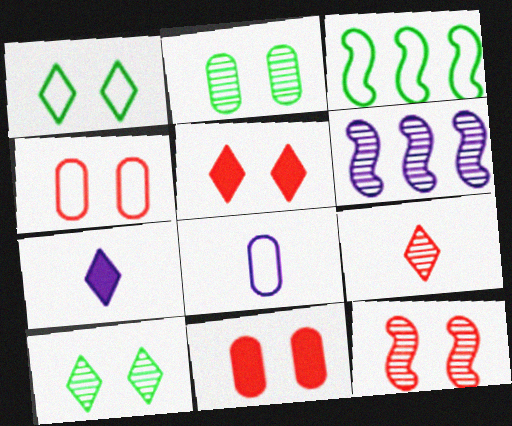[[2, 6, 9], 
[4, 5, 12]]